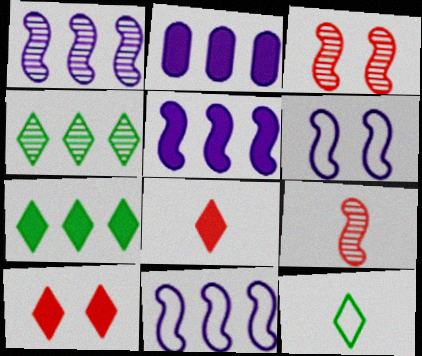[[1, 5, 11], 
[2, 3, 12]]